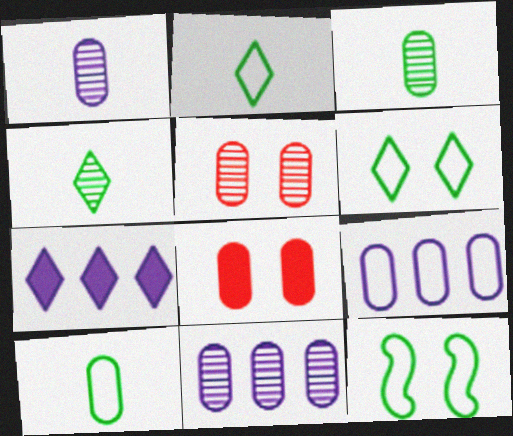[[3, 5, 11], 
[3, 8, 9], 
[8, 10, 11]]